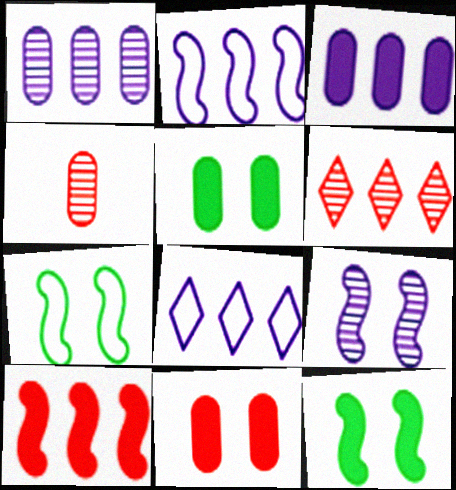[[4, 8, 12]]